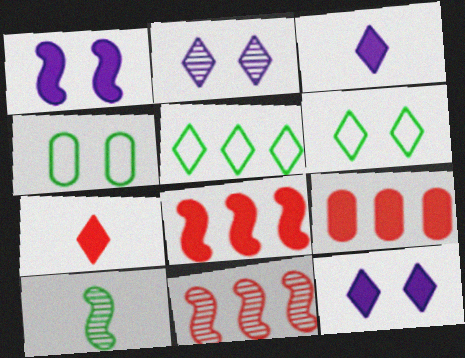[[2, 5, 7], 
[3, 4, 11]]